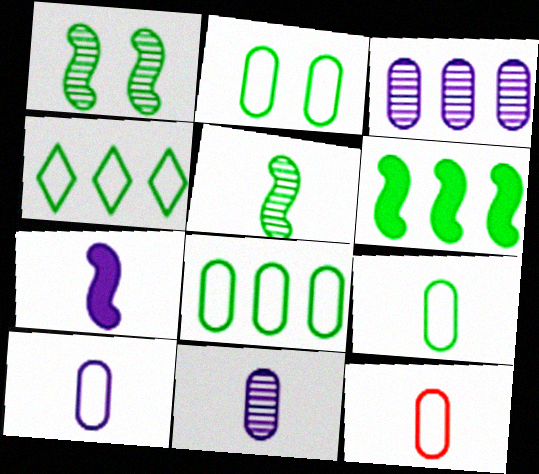[[2, 8, 9], 
[9, 10, 12]]